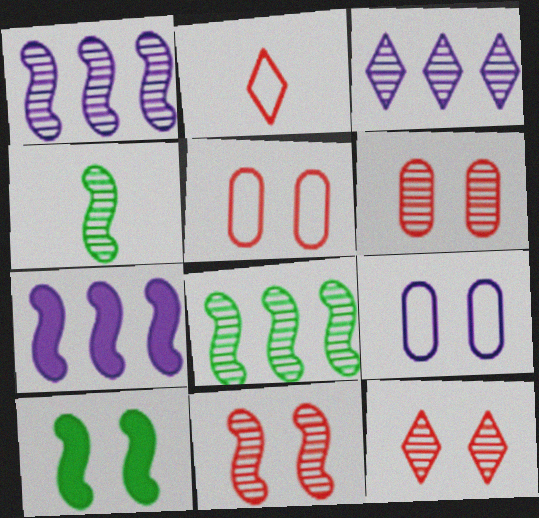[[1, 4, 11], 
[3, 4, 6], 
[6, 11, 12], 
[9, 10, 12]]